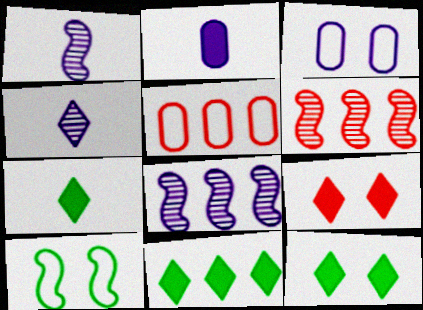[[1, 5, 12], 
[3, 6, 7], 
[5, 8, 11], 
[7, 11, 12]]